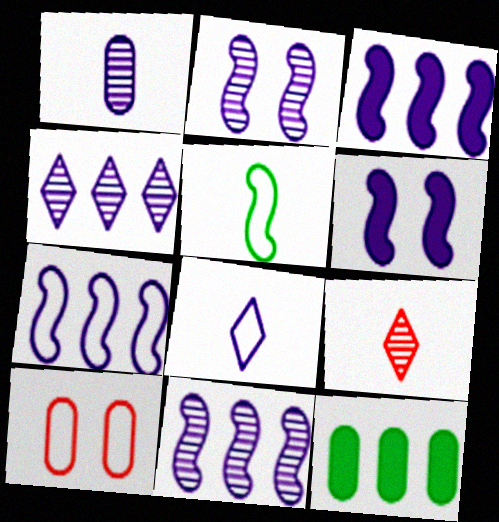[[1, 2, 4], 
[1, 10, 12], 
[3, 7, 11]]